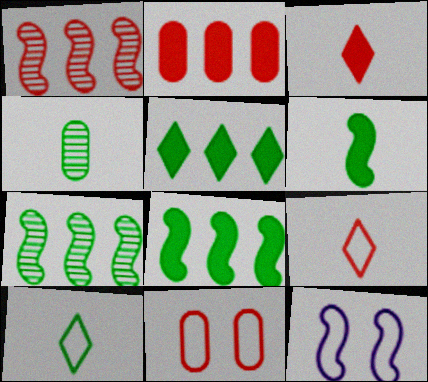[[1, 3, 11], 
[1, 6, 12], 
[4, 6, 10]]